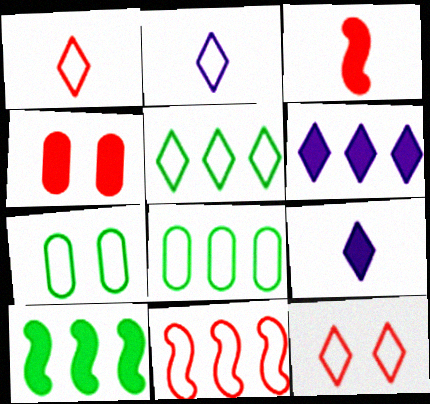[[2, 5, 12], 
[2, 7, 11], 
[4, 9, 10]]